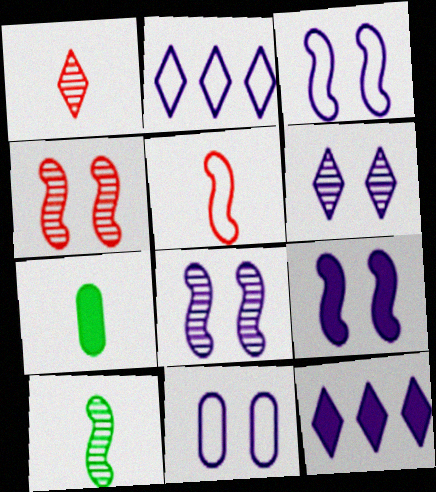[[2, 4, 7], 
[3, 8, 9], 
[6, 9, 11]]